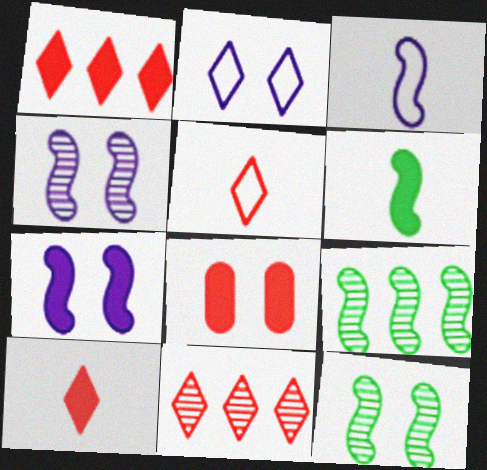[[2, 8, 12]]